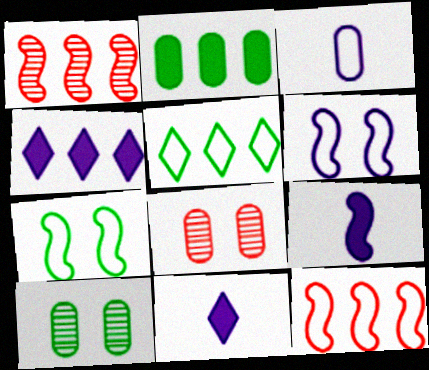[[1, 7, 9], 
[2, 3, 8], 
[5, 8, 9], 
[10, 11, 12]]